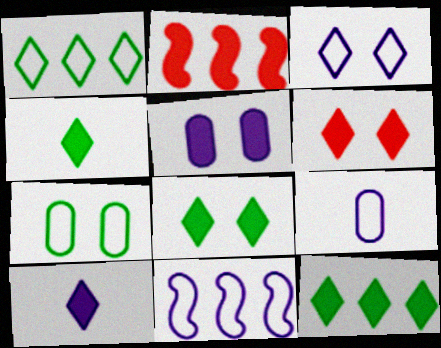[[2, 4, 5], 
[3, 9, 11], 
[4, 8, 12], 
[6, 10, 12]]